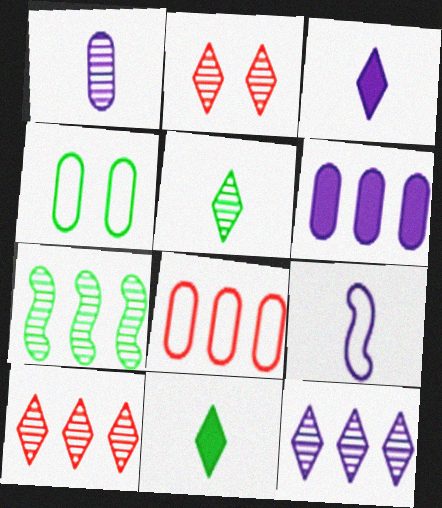[[1, 2, 7], 
[1, 3, 9], 
[2, 5, 12], 
[4, 7, 11]]